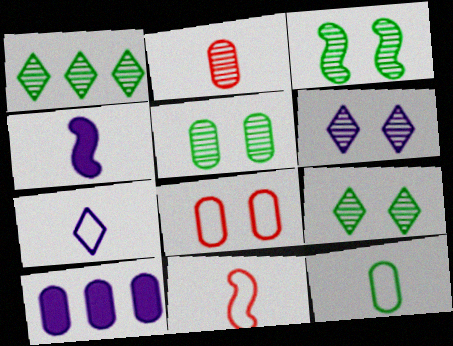[[1, 4, 8], 
[3, 5, 9], 
[7, 11, 12], 
[9, 10, 11]]